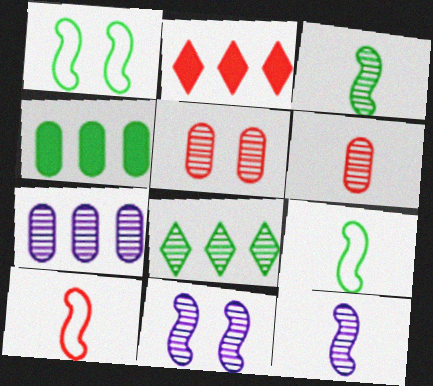[[2, 5, 10], 
[5, 8, 12], 
[6, 8, 11]]